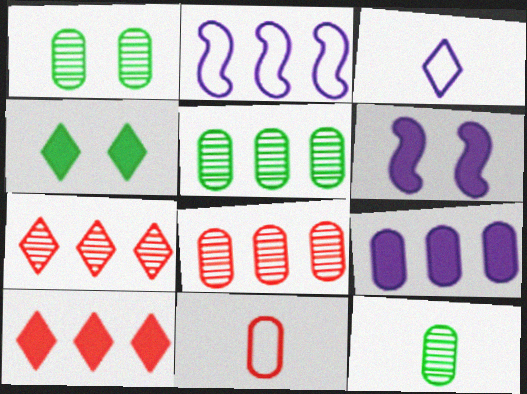[[1, 5, 12], 
[1, 9, 11], 
[2, 5, 10], 
[3, 4, 7]]